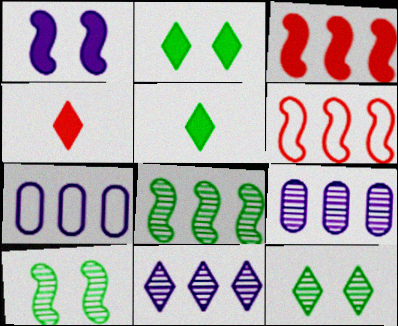[[4, 7, 10]]